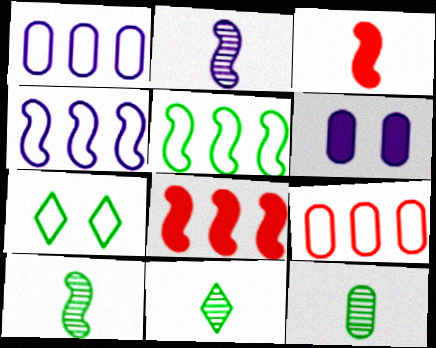[[6, 9, 12], 
[10, 11, 12]]